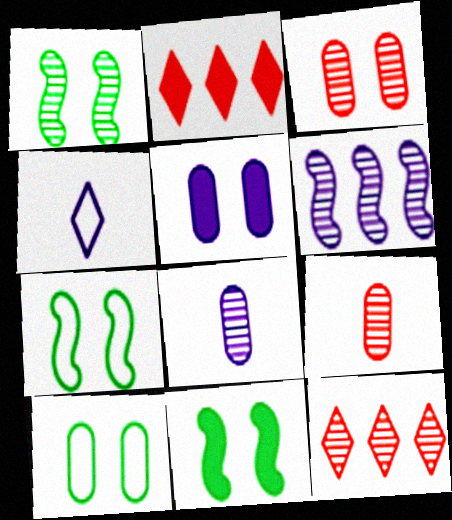[[1, 7, 11], 
[1, 8, 12], 
[2, 7, 8], 
[3, 5, 10], 
[4, 5, 6]]